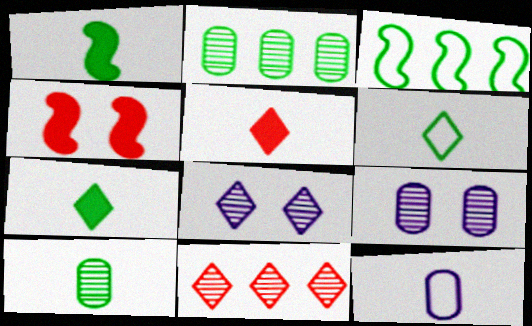[[1, 6, 10], 
[3, 5, 9]]